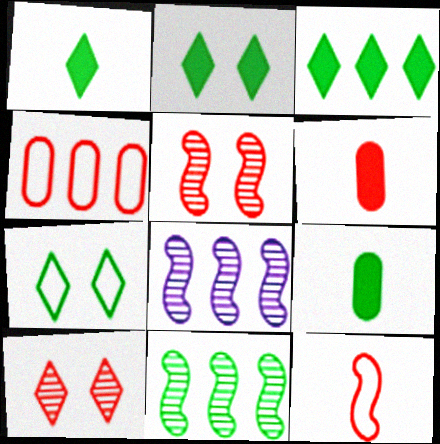[[1, 2, 3], 
[3, 4, 8], 
[6, 7, 8], 
[7, 9, 11]]